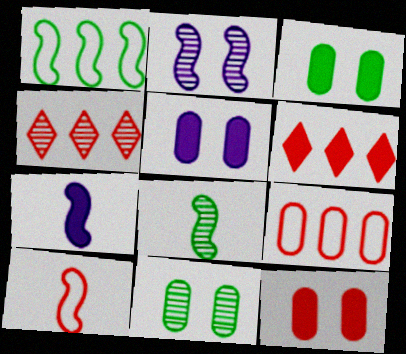[[3, 5, 12], 
[3, 6, 7], 
[4, 10, 12], 
[7, 8, 10]]